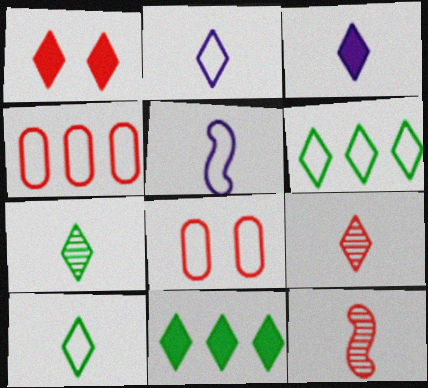[[1, 3, 11], 
[1, 4, 12], 
[3, 9, 10], 
[5, 6, 8]]